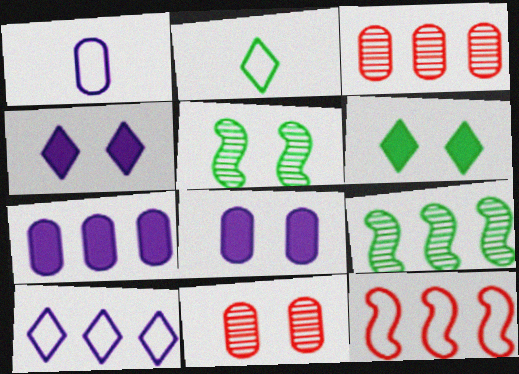[]